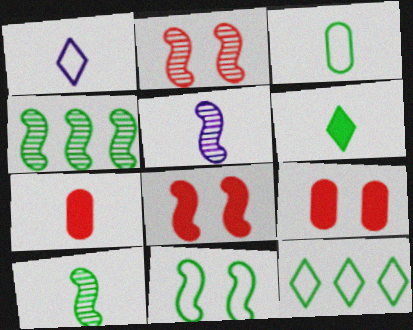[[1, 4, 9], 
[1, 7, 10], 
[2, 4, 5], 
[3, 6, 10], 
[3, 11, 12], 
[5, 9, 12]]